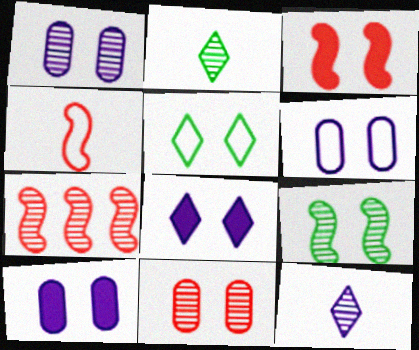[[1, 2, 7], 
[1, 3, 5], 
[1, 6, 10], 
[3, 4, 7]]